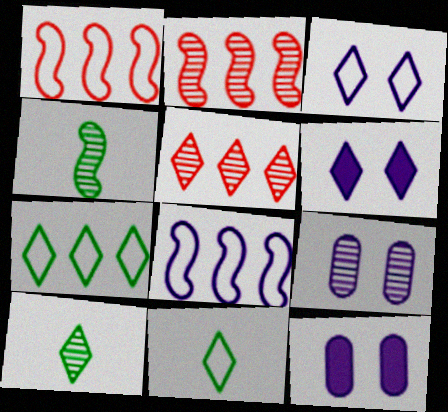[[1, 10, 12], 
[2, 9, 10], 
[2, 11, 12], 
[4, 5, 9], 
[5, 6, 11]]